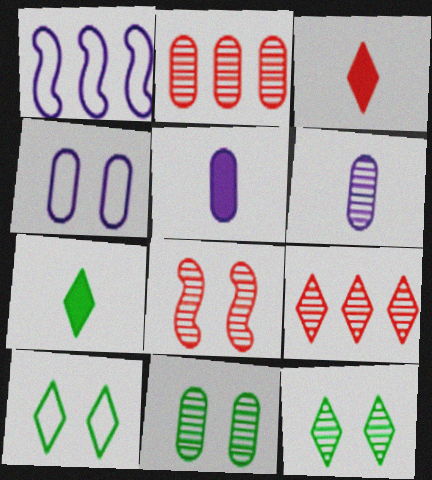[[1, 3, 11], 
[2, 6, 11]]